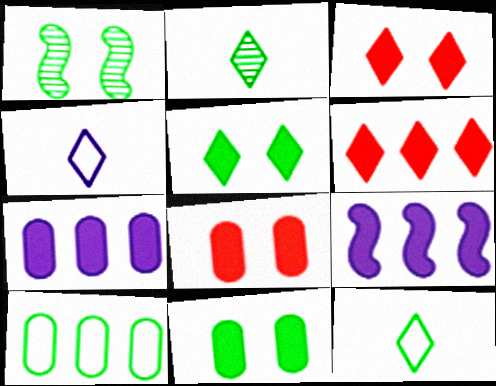[]